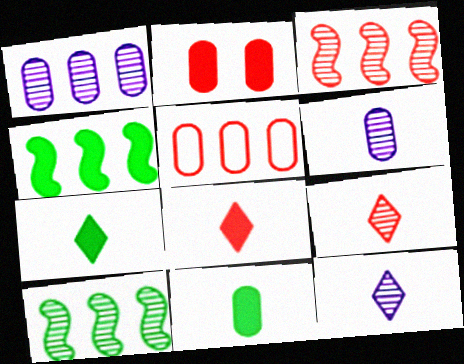[]